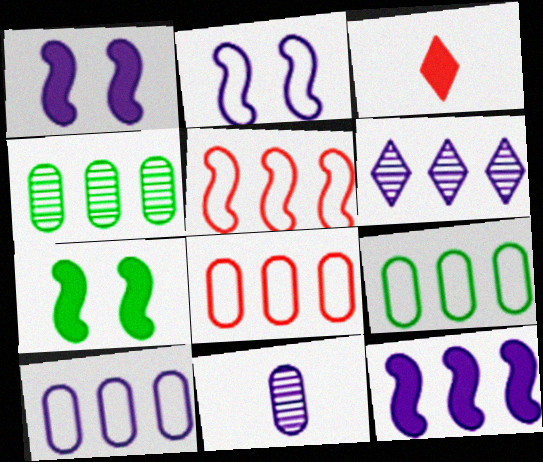[[2, 3, 4], 
[6, 10, 12], 
[8, 9, 10]]